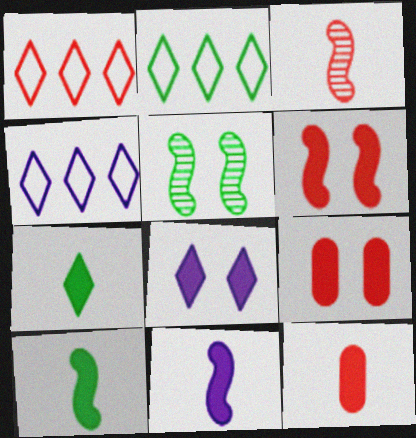[[1, 2, 4], 
[1, 3, 9], 
[4, 5, 12], 
[7, 11, 12]]